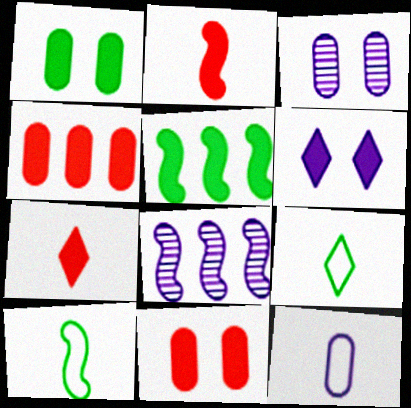[[6, 8, 12], 
[8, 9, 11]]